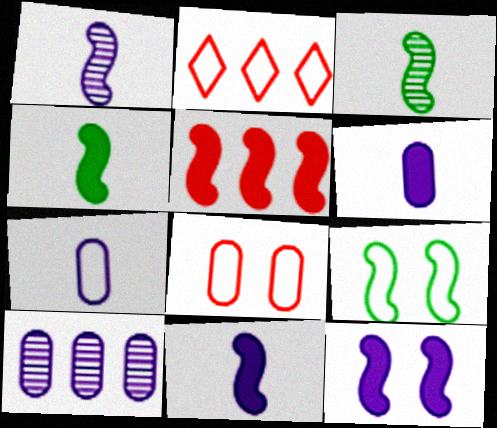[[1, 5, 9], 
[2, 7, 9], 
[4, 5, 12]]